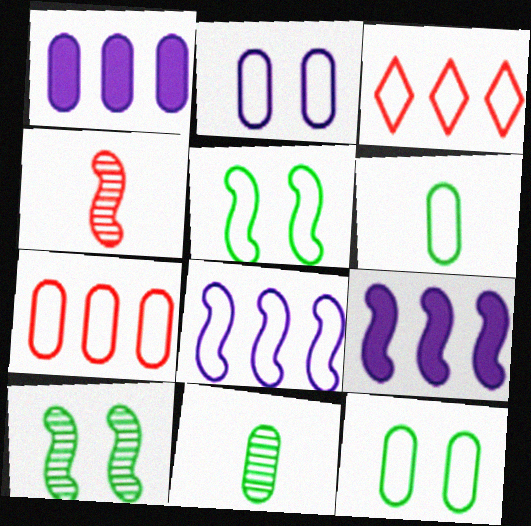[[2, 6, 7], 
[4, 5, 9]]